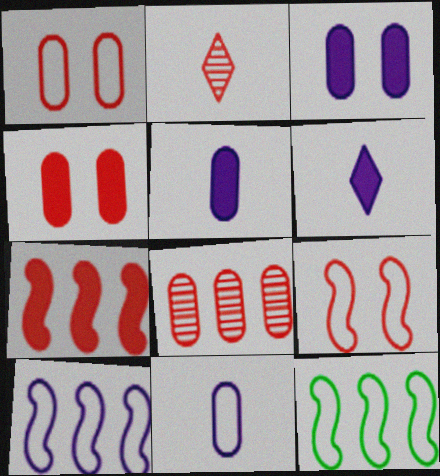[[1, 2, 7], 
[2, 3, 12]]